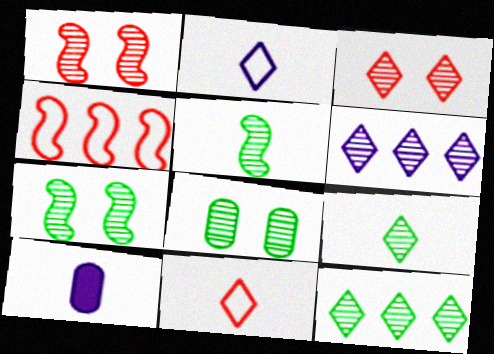[[3, 6, 9], 
[5, 8, 12], 
[5, 10, 11]]